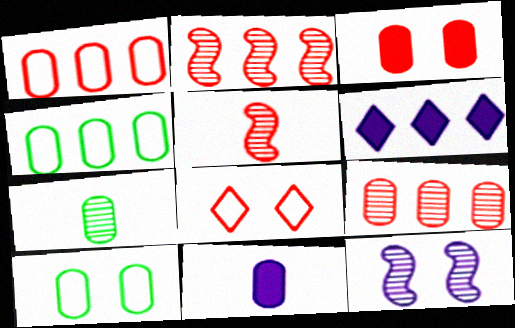[[2, 4, 6], 
[5, 6, 10], 
[9, 10, 11]]